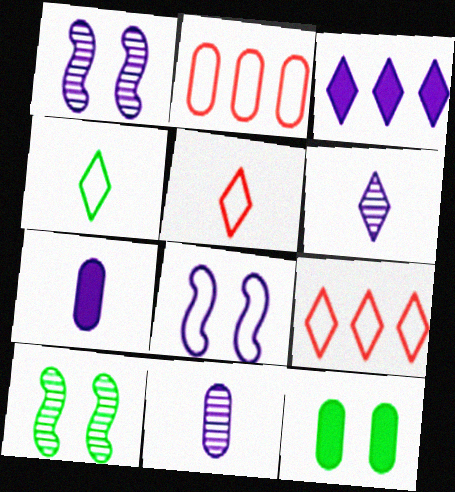[[2, 4, 8], 
[2, 11, 12], 
[3, 8, 11], 
[7, 9, 10]]